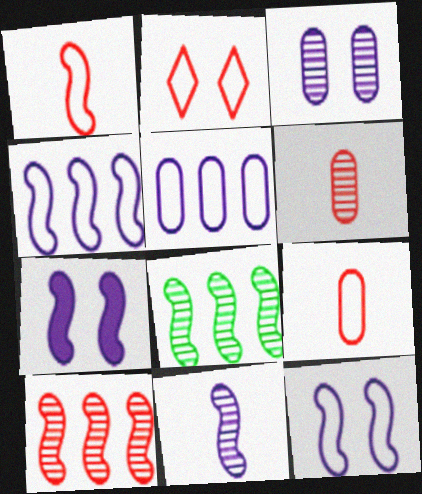[[1, 7, 8], 
[4, 7, 11]]